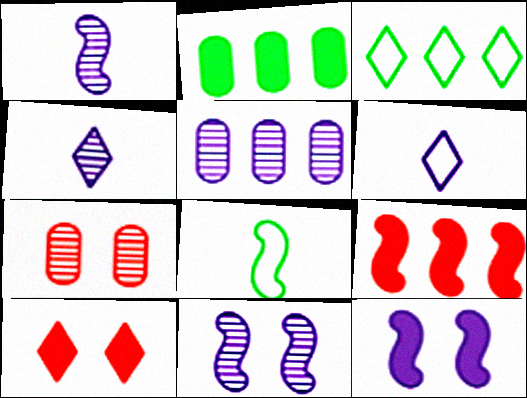[[3, 4, 10], 
[3, 5, 9], 
[4, 5, 11], 
[5, 6, 12], 
[5, 8, 10], 
[8, 9, 11]]